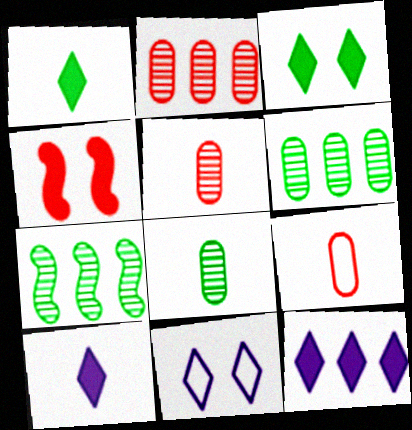[]